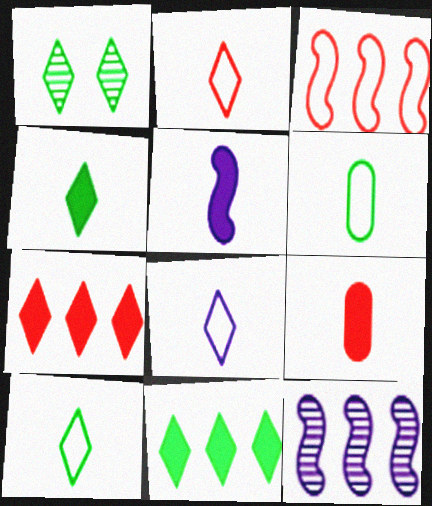[[1, 7, 8], 
[1, 10, 11], 
[2, 8, 10], 
[4, 5, 9]]